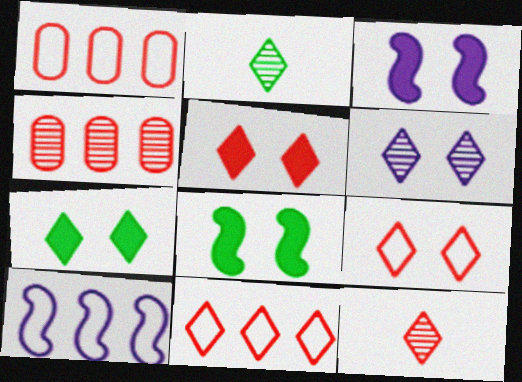[[1, 2, 3], 
[5, 11, 12], 
[6, 7, 9]]